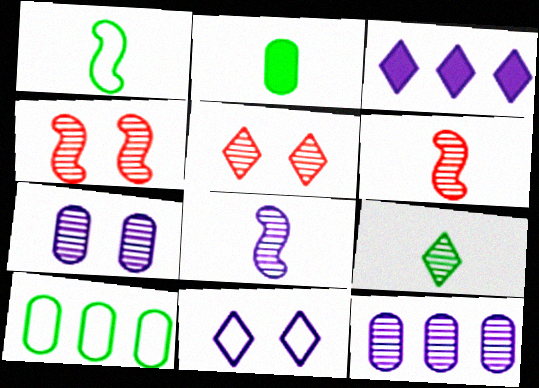[[1, 2, 9], 
[4, 9, 12]]